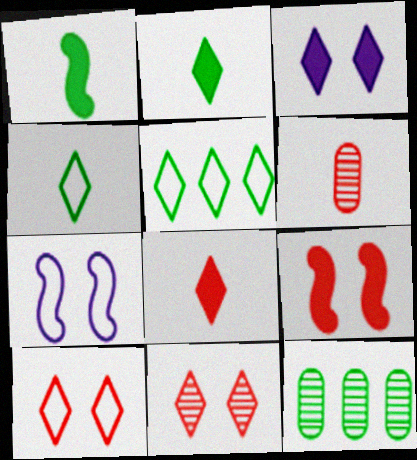[[7, 8, 12]]